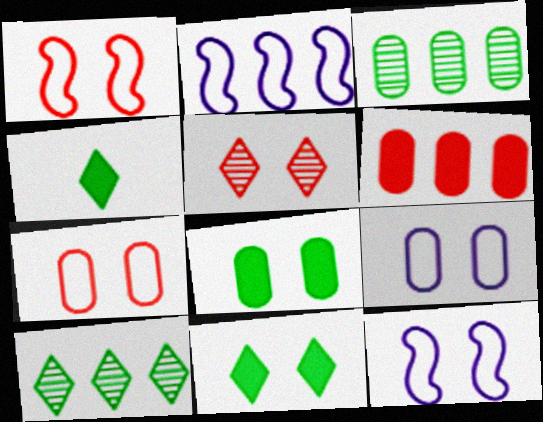[[2, 6, 10], 
[5, 8, 12]]